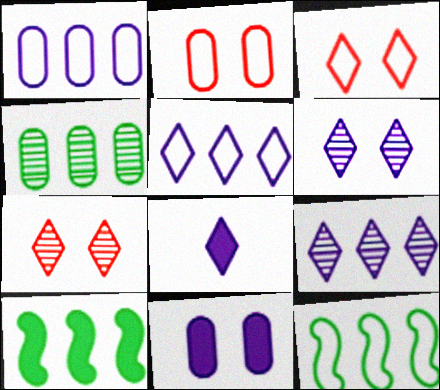[[5, 6, 8]]